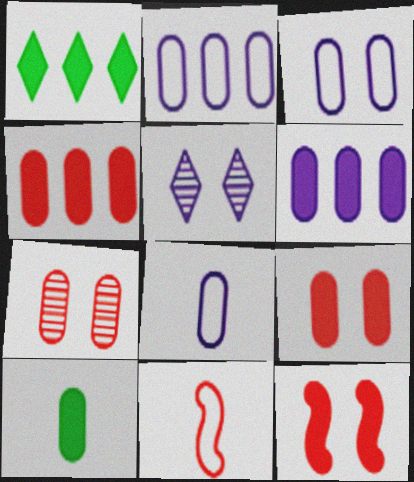[[2, 3, 8], 
[2, 7, 10], 
[6, 9, 10]]